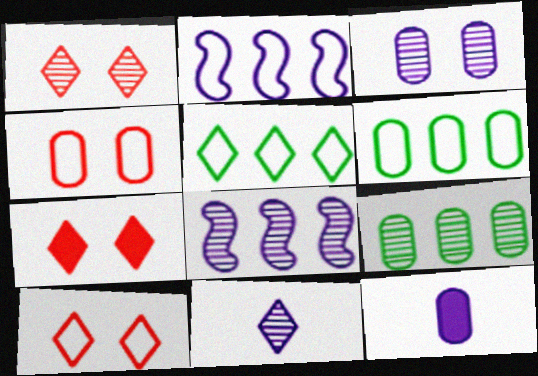[[1, 7, 10], 
[3, 8, 11], 
[4, 9, 12], 
[5, 7, 11]]